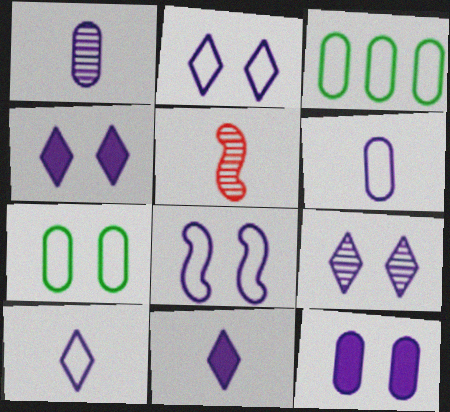[[2, 4, 9], 
[3, 4, 5], 
[8, 9, 12]]